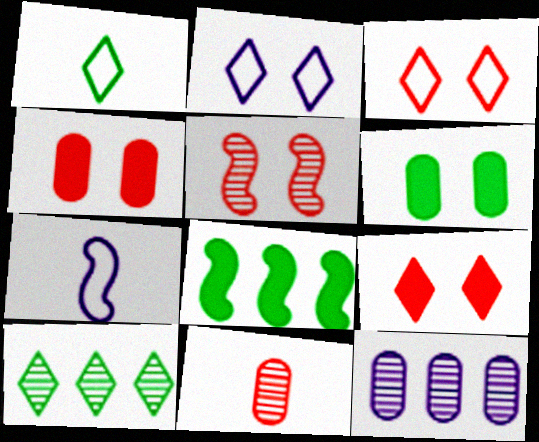[[2, 5, 6], 
[2, 8, 11], 
[3, 4, 5], 
[4, 7, 10], 
[5, 7, 8]]